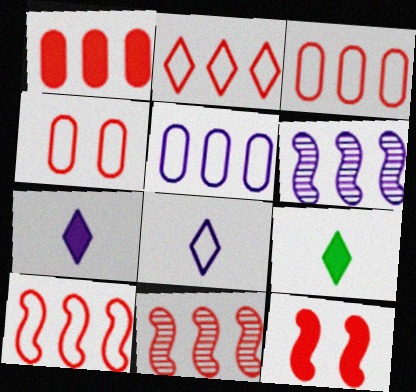[[1, 2, 11], 
[2, 3, 10], 
[4, 6, 9]]